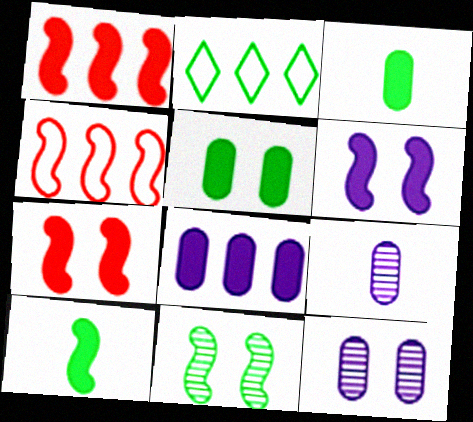[[1, 6, 10], 
[2, 3, 11], 
[2, 7, 9]]